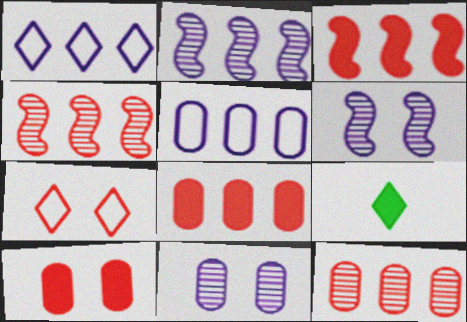[]